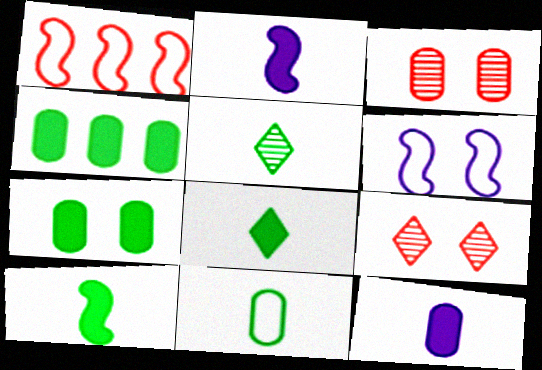[[5, 10, 11], 
[6, 7, 9]]